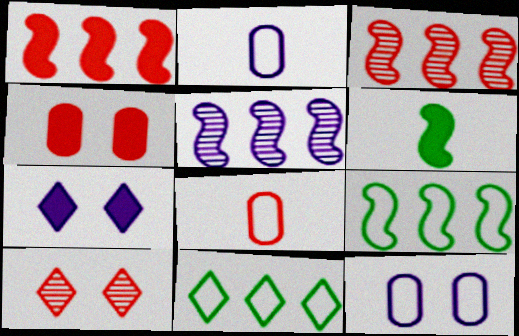[[1, 5, 9], 
[1, 8, 10], 
[2, 5, 7]]